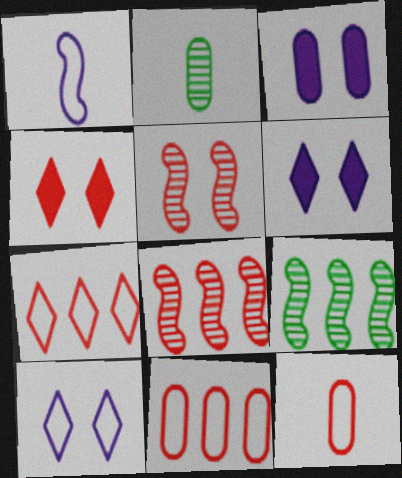[[2, 3, 11], 
[4, 8, 12], 
[6, 9, 12]]